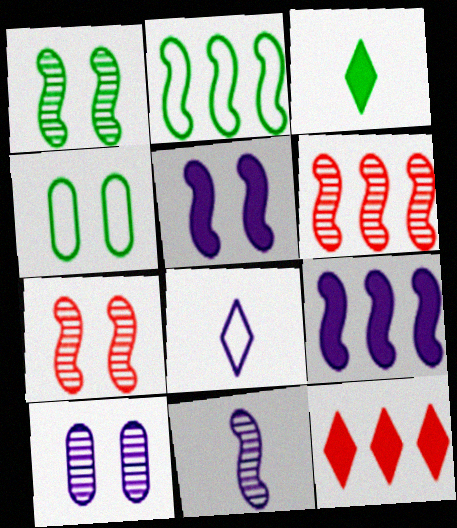[[1, 6, 11], 
[2, 6, 9], 
[4, 11, 12], 
[8, 9, 10]]